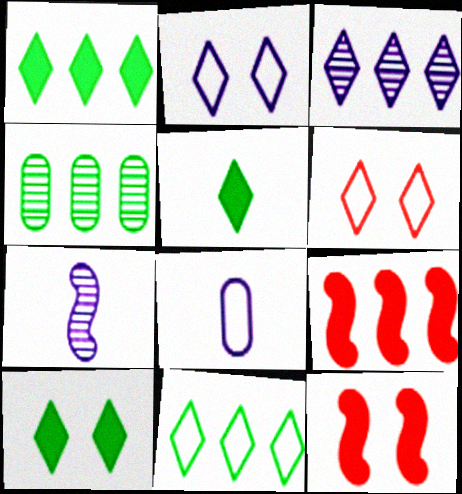[[1, 5, 10], 
[3, 5, 6]]